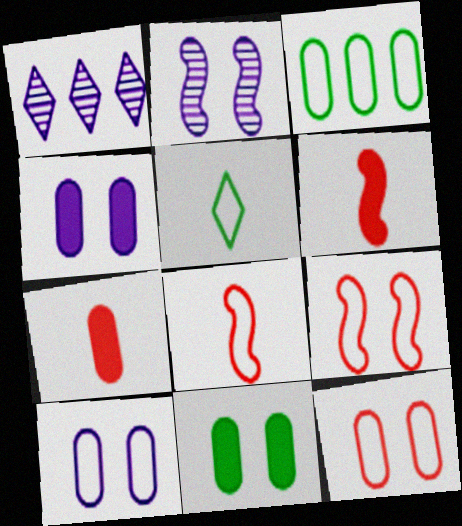[[1, 8, 11]]